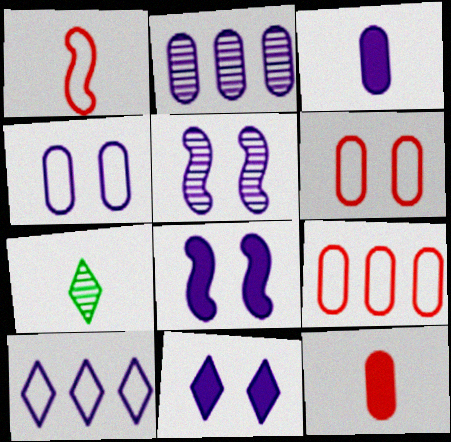[[1, 3, 7], 
[2, 3, 4], 
[3, 5, 10], 
[4, 5, 11], 
[7, 8, 9]]